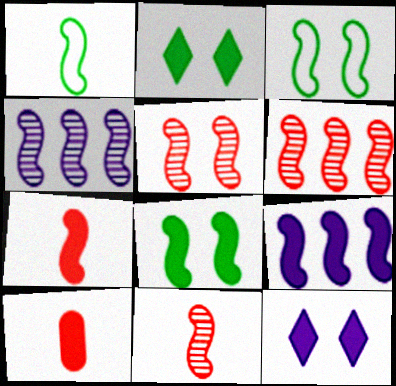[[1, 5, 9], 
[2, 9, 10], 
[3, 4, 7], 
[3, 9, 11], 
[5, 6, 11], 
[7, 8, 9]]